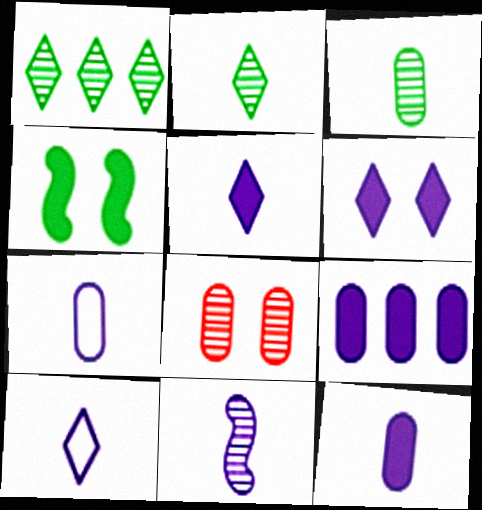[[1, 8, 11], 
[5, 7, 11], 
[10, 11, 12]]